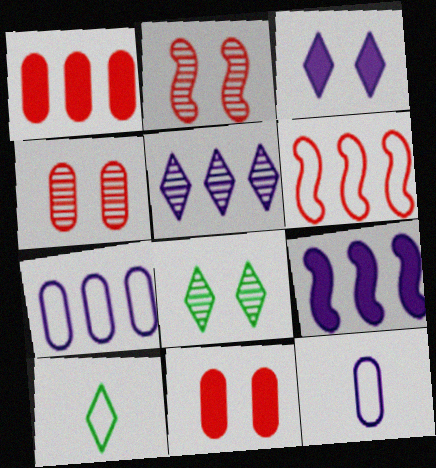[[4, 9, 10], 
[5, 7, 9]]